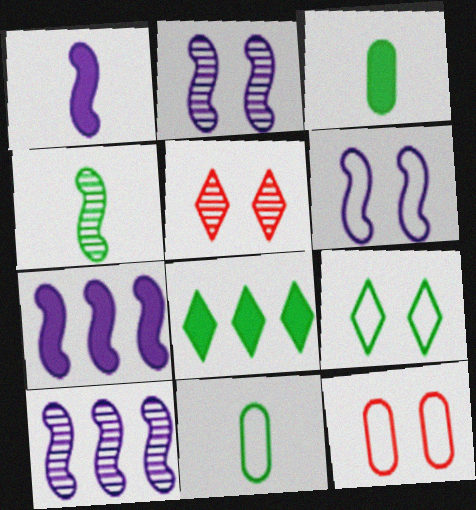[[1, 6, 10], 
[5, 7, 11], 
[6, 9, 12]]